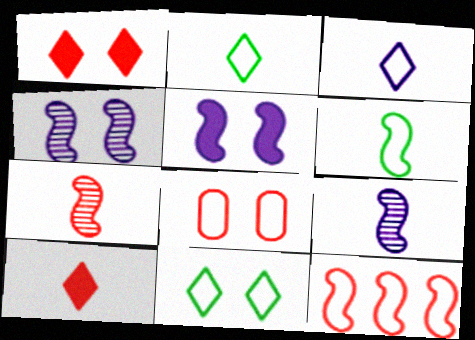[]